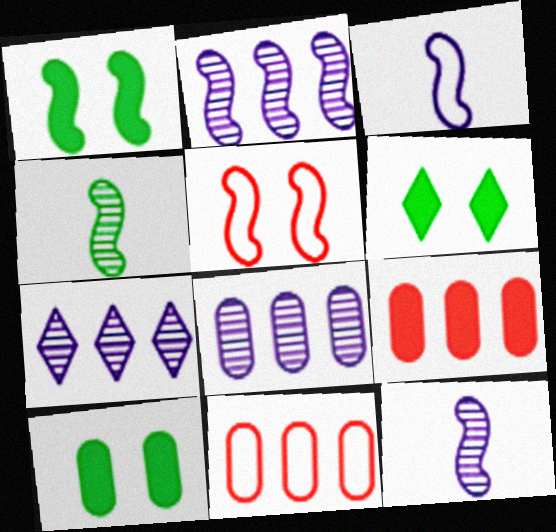[[1, 6, 10], 
[2, 7, 8], 
[6, 11, 12]]